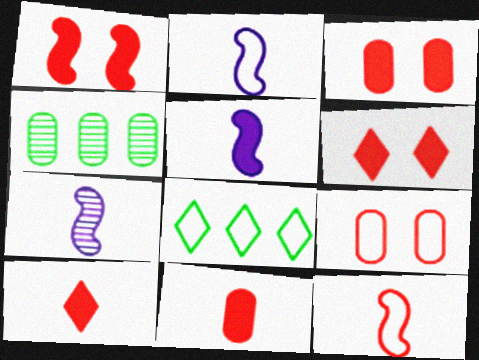[[1, 3, 6], 
[2, 4, 6], 
[2, 5, 7], 
[2, 8, 9], 
[3, 7, 8]]